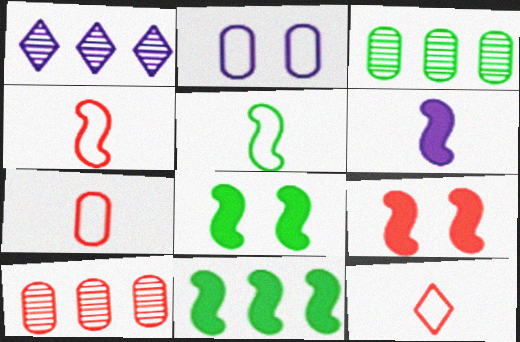[[1, 2, 6], 
[1, 7, 8], 
[4, 7, 12], 
[6, 9, 11], 
[9, 10, 12]]